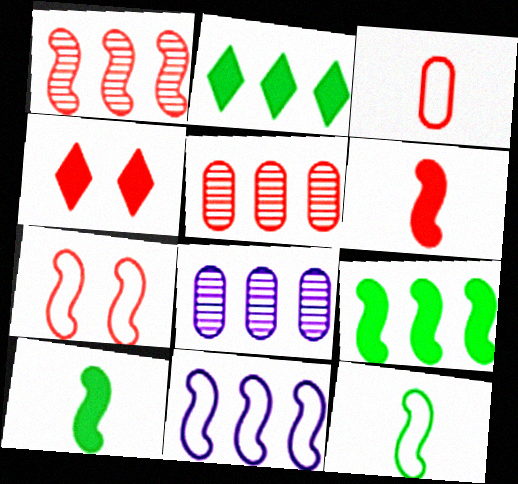[[1, 3, 4], 
[1, 6, 7], 
[1, 9, 11], 
[2, 5, 11], 
[4, 8, 12], 
[7, 11, 12]]